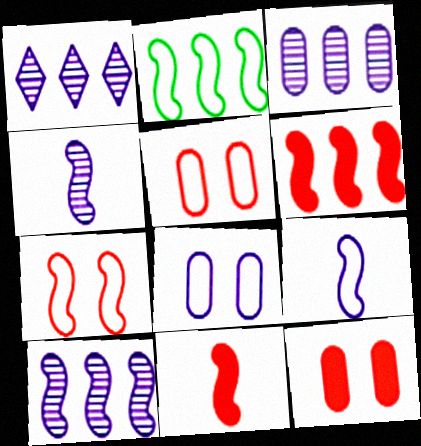[[1, 3, 10], 
[2, 6, 10], 
[2, 7, 9]]